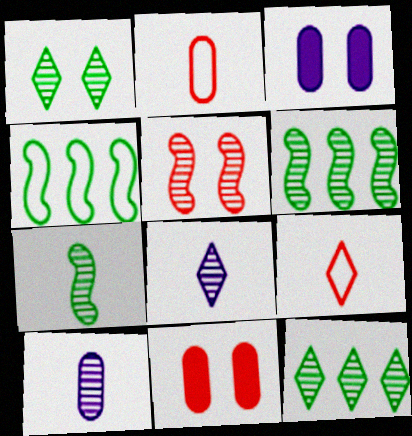[[3, 6, 9], 
[4, 8, 11], 
[5, 10, 12]]